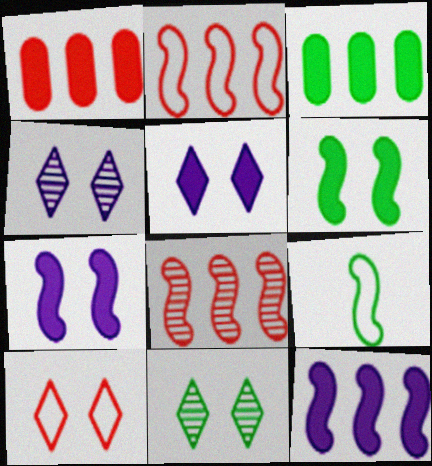[[1, 4, 9], 
[3, 9, 11], 
[5, 10, 11], 
[7, 8, 9]]